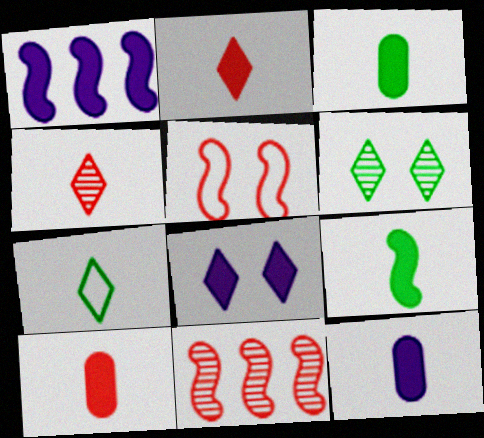[[1, 8, 12], 
[2, 9, 12], 
[3, 10, 12]]